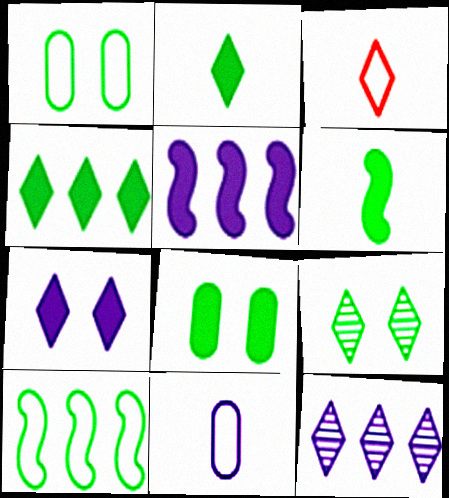[[4, 6, 8]]